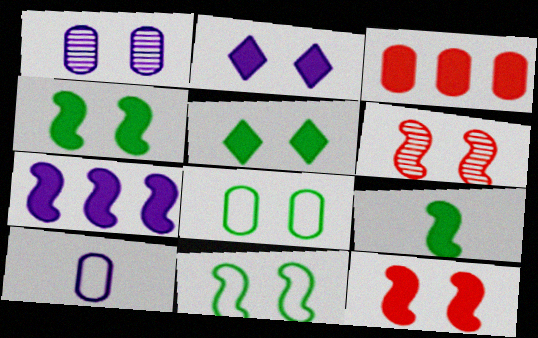[[2, 3, 9], 
[2, 6, 8], 
[7, 9, 12]]